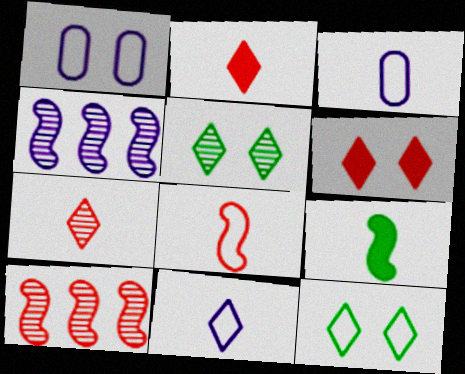[[3, 7, 9]]